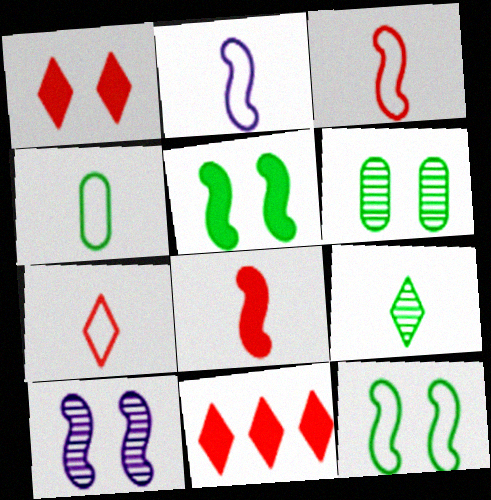[[2, 4, 7], 
[2, 6, 11], 
[4, 10, 11]]